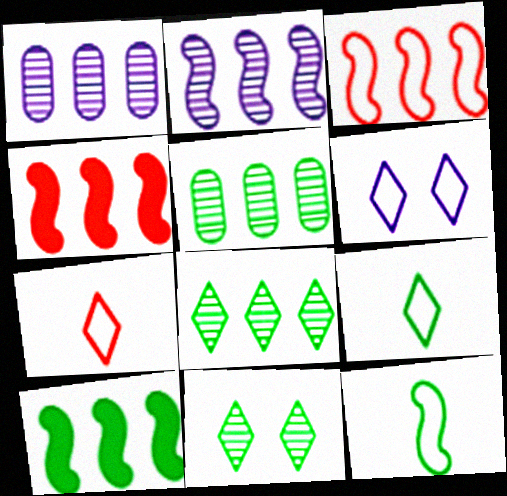[[2, 3, 10]]